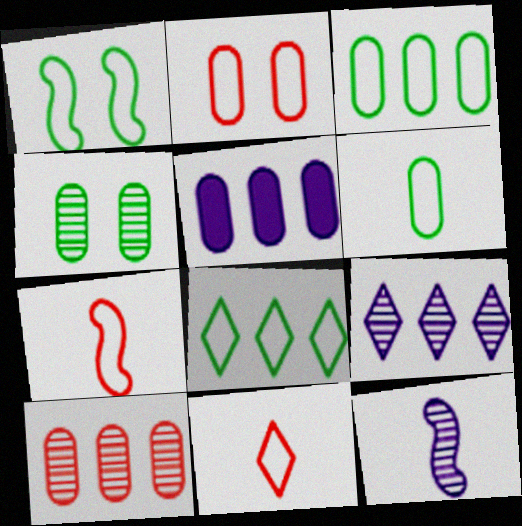[[1, 6, 8], 
[3, 5, 10]]